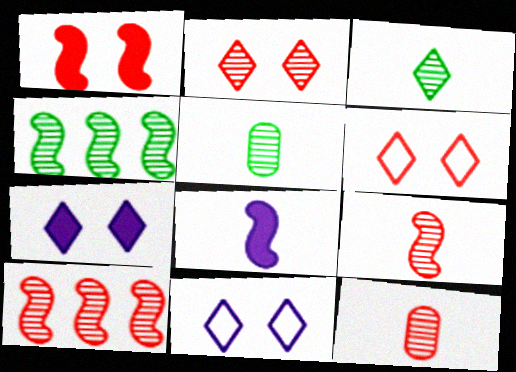[[2, 10, 12]]